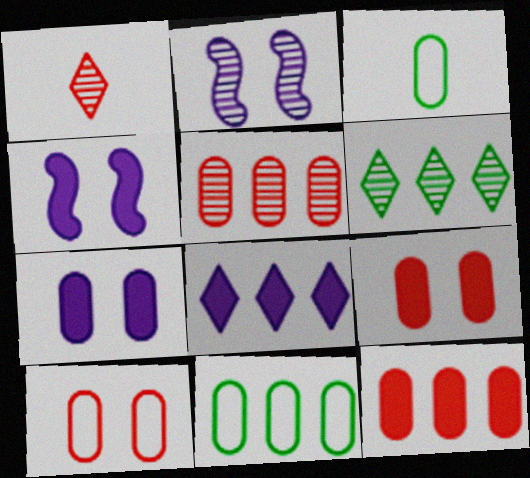[[1, 4, 11], 
[3, 5, 7]]